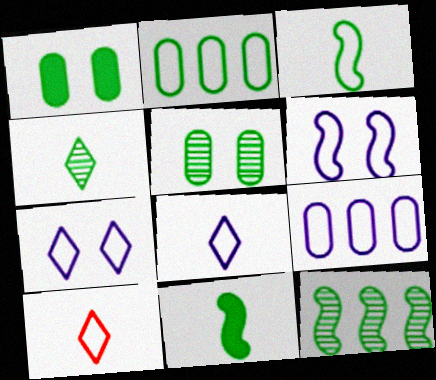[[2, 6, 10], 
[4, 5, 12], 
[6, 8, 9]]